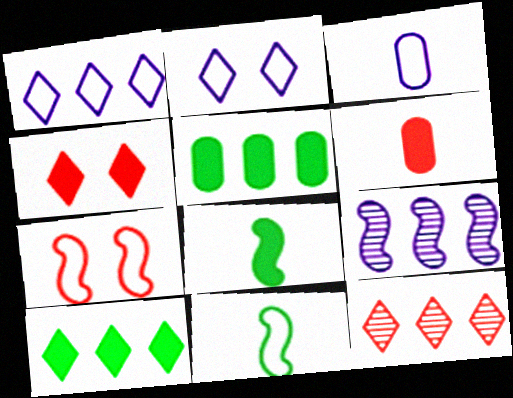[[1, 10, 12], 
[6, 7, 12], 
[7, 8, 9]]